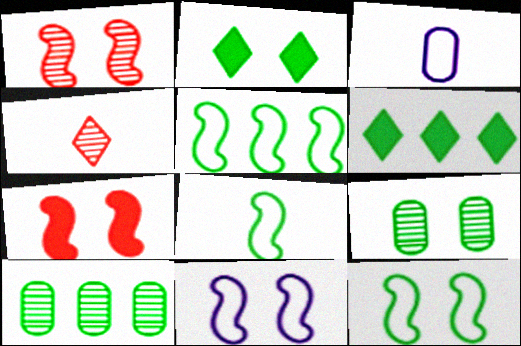[[1, 3, 6], 
[2, 8, 10], 
[2, 9, 12], 
[5, 6, 10], 
[5, 8, 12], 
[6, 8, 9]]